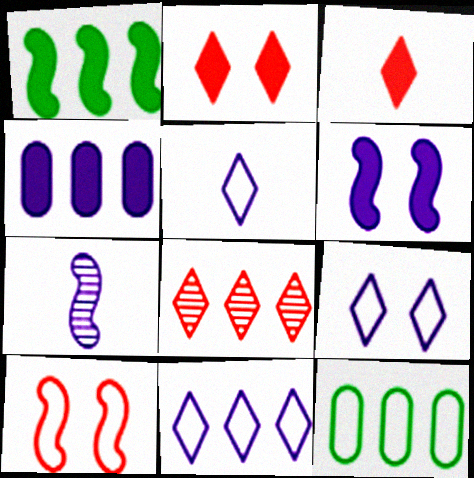[[1, 7, 10], 
[2, 7, 12], 
[4, 7, 9], 
[5, 9, 11], 
[5, 10, 12]]